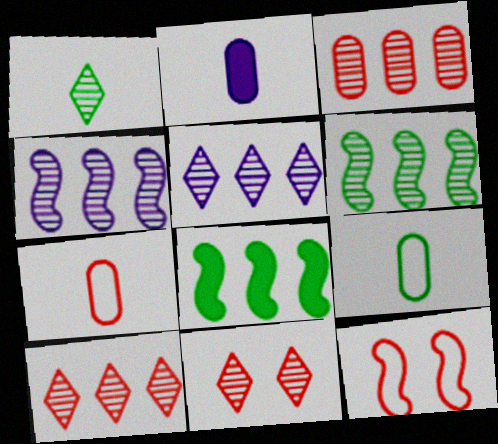[[1, 5, 11], 
[3, 5, 6]]